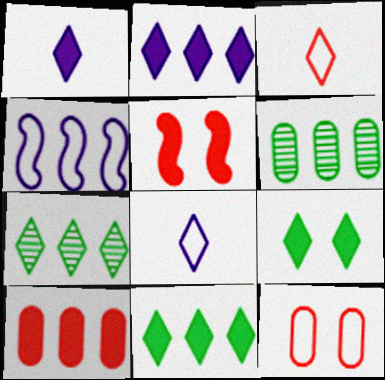[[4, 7, 10], 
[5, 6, 8]]